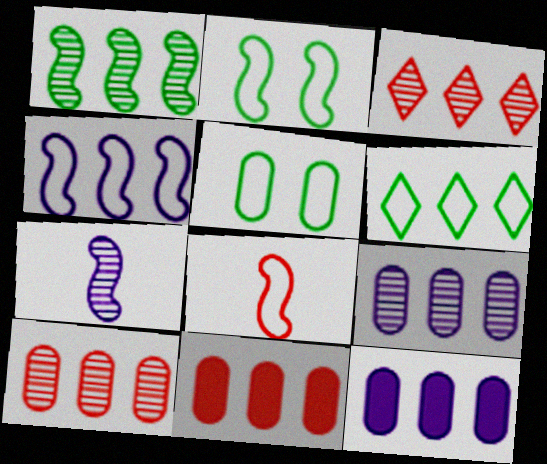[[1, 3, 9], 
[2, 4, 8]]